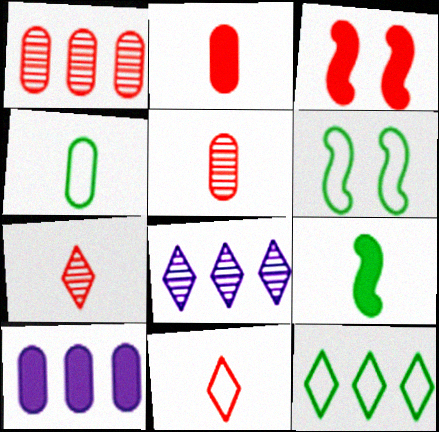[[1, 3, 11], 
[2, 6, 8], 
[3, 4, 8], 
[4, 6, 12], 
[6, 7, 10]]